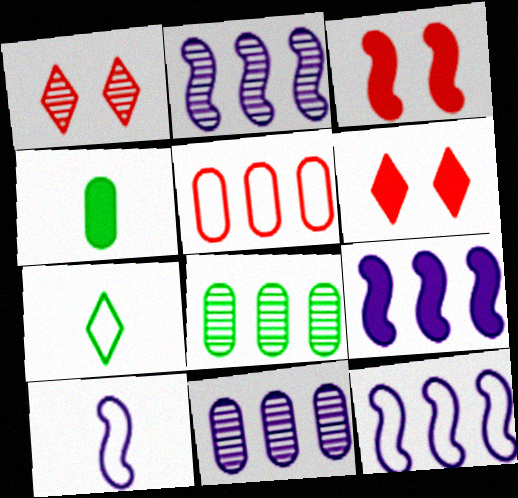[[1, 4, 12], 
[2, 9, 12], 
[3, 7, 11], 
[4, 6, 9], 
[6, 8, 10]]